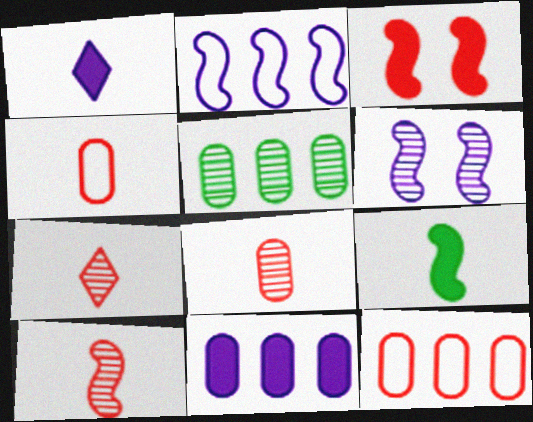[[3, 7, 12], 
[5, 6, 7], 
[5, 11, 12], 
[7, 8, 10]]